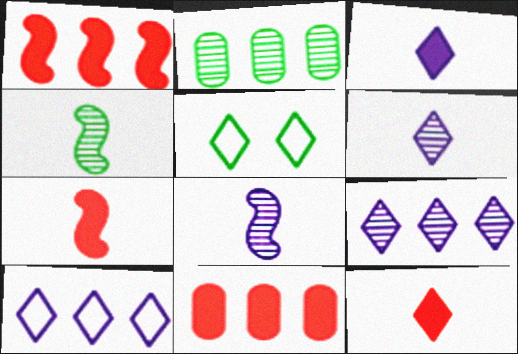[[1, 2, 10], 
[5, 8, 11], 
[5, 9, 12]]